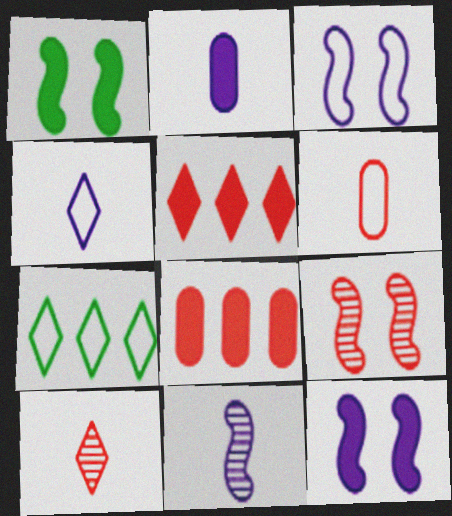[[1, 2, 5], 
[1, 3, 9], 
[2, 4, 11], 
[2, 7, 9], 
[3, 6, 7], 
[5, 6, 9]]